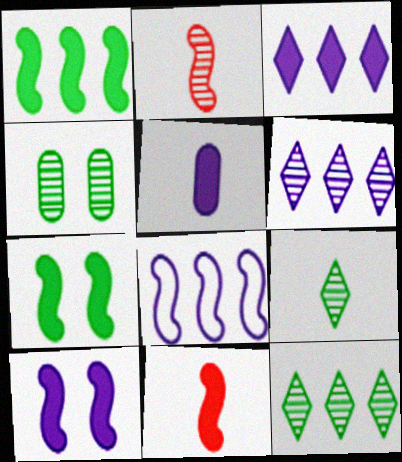[[1, 10, 11], 
[2, 4, 6], 
[2, 7, 8], 
[3, 5, 10]]